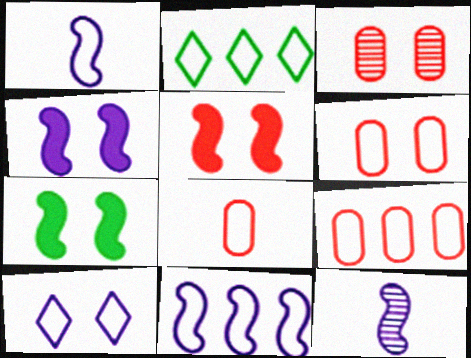[[1, 2, 6], 
[2, 9, 11], 
[3, 7, 10], 
[4, 5, 7], 
[4, 11, 12], 
[6, 8, 9]]